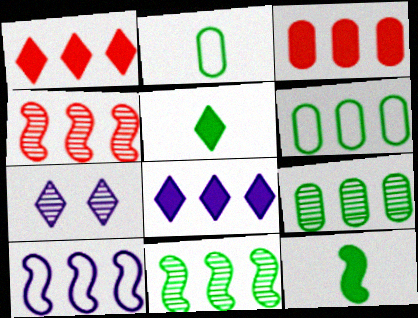[[1, 9, 10], 
[4, 6, 8]]